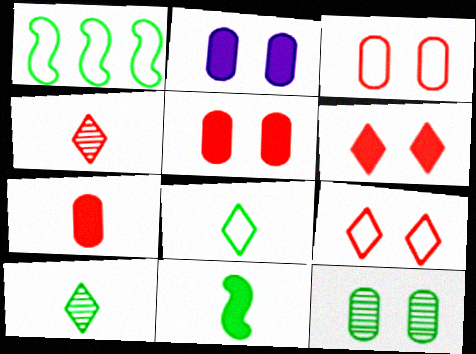[[1, 2, 4], 
[2, 3, 12]]